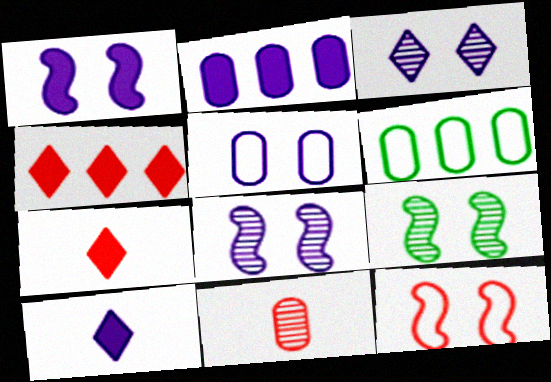[[1, 2, 10], 
[1, 3, 5], 
[1, 9, 12], 
[4, 11, 12], 
[6, 7, 8]]